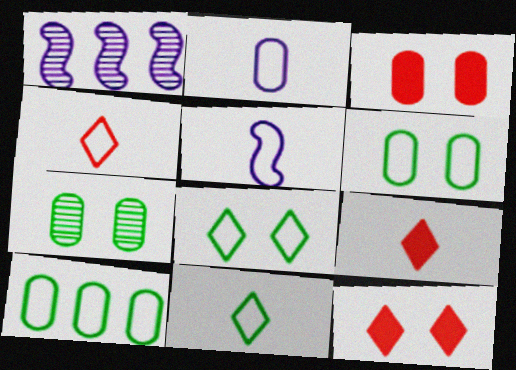[[1, 3, 11], 
[1, 6, 9]]